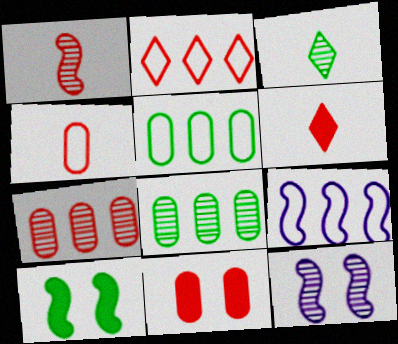[[1, 2, 11], 
[1, 4, 6], 
[1, 9, 10], 
[2, 5, 9], 
[3, 5, 10], 
[3, 7, 12], 
[3, 9, 11], 
[4, 7, 11], 
[5, 6, 12]]